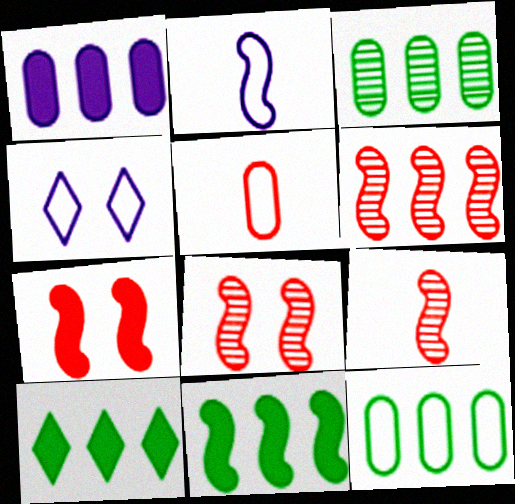[[2, 8, 11], 
[6, 8, 9]]